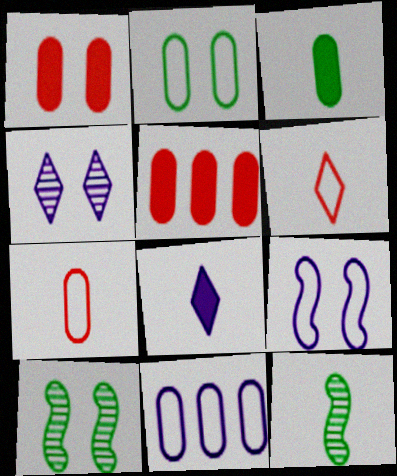[[2, 7, 11], 
[7, 8, 12]]